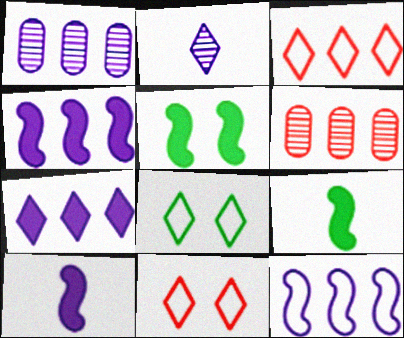[[1, 7, 12], 
[1, 9, 11], 
[6, 8, 10]]